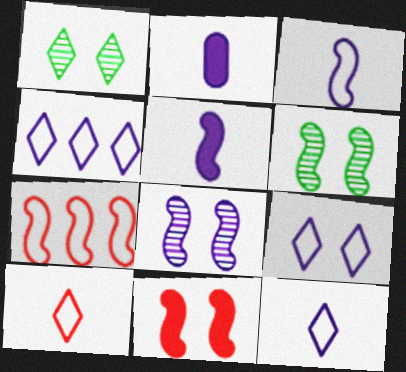[[1, 2, 7], 
[2, 4, 8], 
[4, 9, 12], 
[5, 6, 7]]